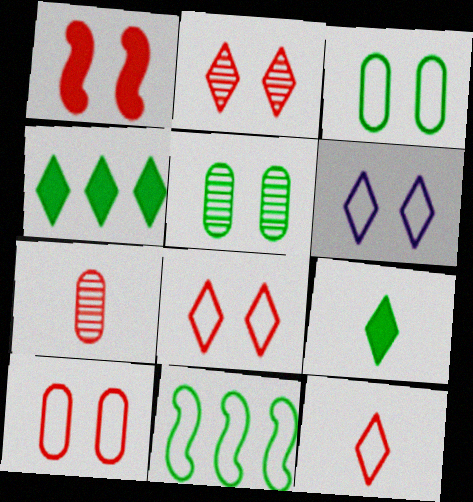[[1, 2, 10], 
[1, 5, 6], 
[5, 9, 11]]